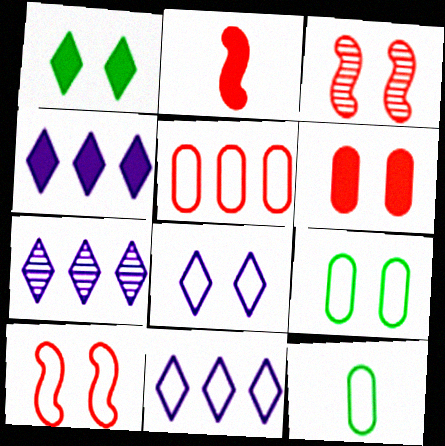[[2, 7, 9], 
[3, 4, 12], 
[4, 7, 11], 
[8, 9, 10], 
[10, 11, 12]]